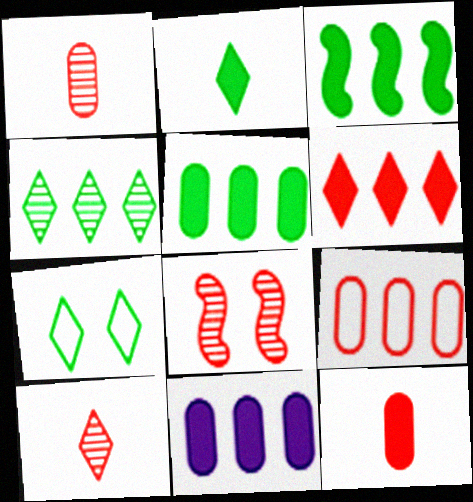[[2, 4, 7], 
[3, 6, 11]]